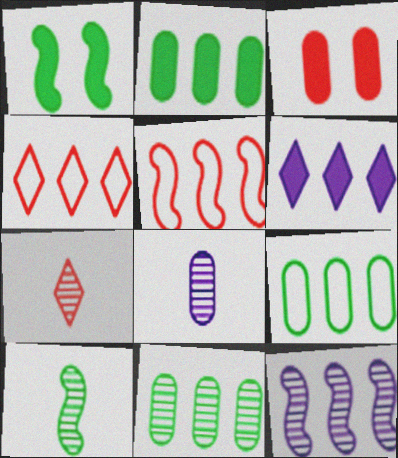[[1, 4, 8], 
[2, 4, 12], 
[2, 9, 11], 
[3, 5, 7], 
[3, 8, 9], 
[5, 6, 11], 
[7, 8, 10]]